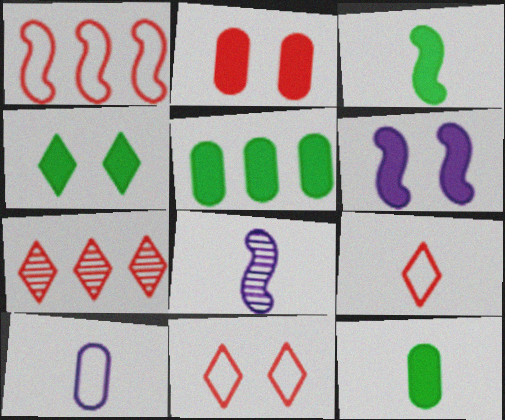[[2, 4, 6], 
[3, 4, 5], 
[5, 8, 11], 
[8, 9, 12]]